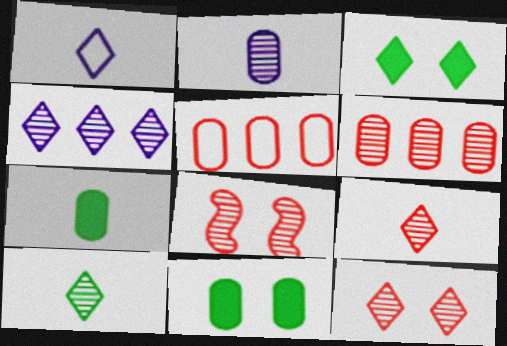[[2, 5, 11], 
[4, 10, 12], 
[6, 8, 9]]